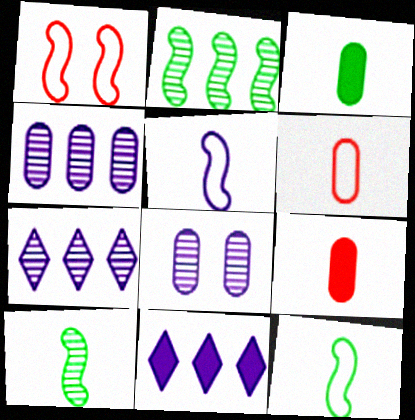[[1, 3, 7], 
[5, 8, 11]]